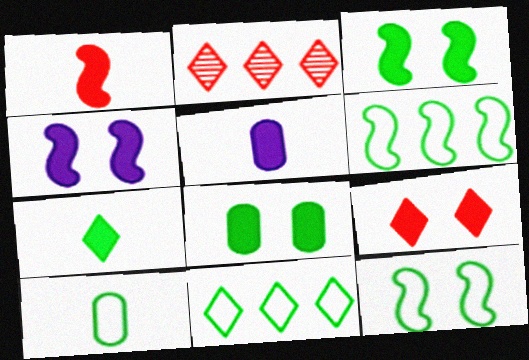[[1, 5, 7], 
[2, 4, 10], 
[2, 5, 12], 
[4, 8, 9], 
[10, 11, 12]]